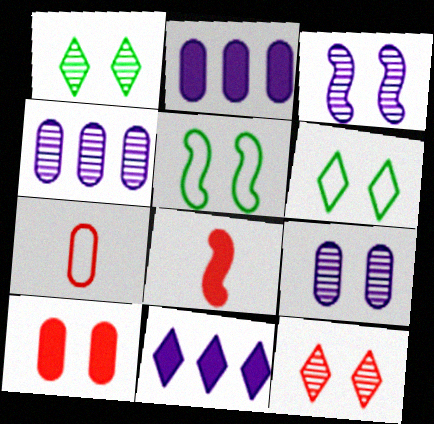[[3, 6, 10], 
[4, 6, 8]]